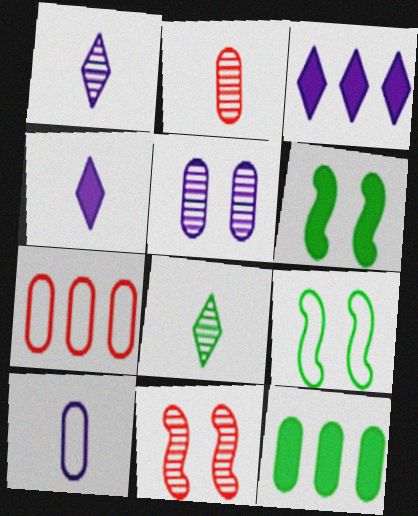[[1, 6, 7], 
[2, 3, 9], 
[8, 9, 12]]